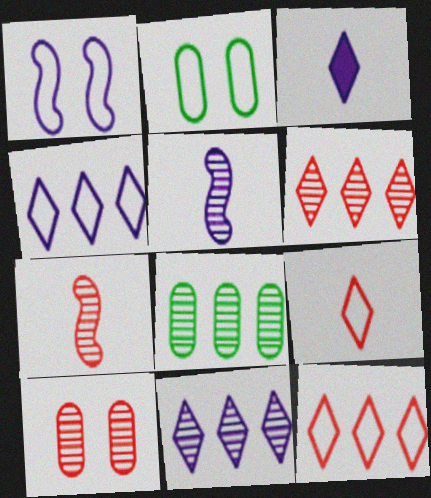[[6, 7, 10]]